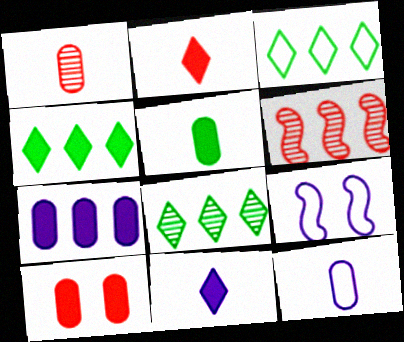[[1, 4, 9], 
[1, 5, 12], 
[3, 4, 8], 
[3, 6, 7], 
[5, 7, 10]]